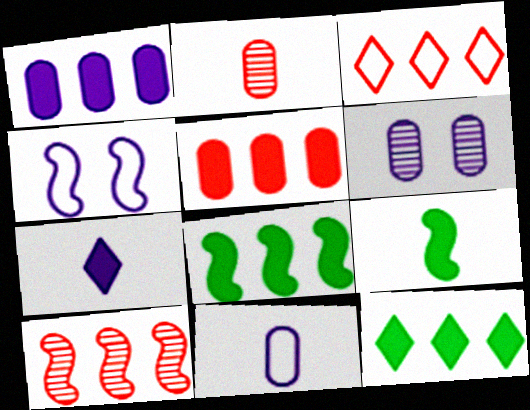[[1, 6, 11], 
[2, 4, 12], 
[3, 5, 10], 
[3, 6, 9], 
[4, 9, 10]]